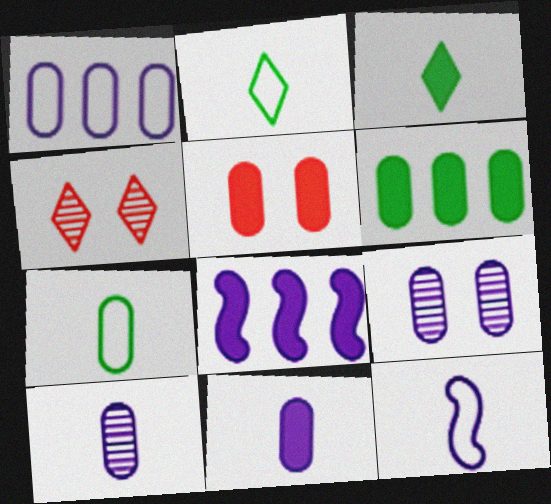[[1, 9, 11], 
[3, 5, 8], 
[4, 6, 12], 
[4, 7, 8], 
[5, 6, 11]]